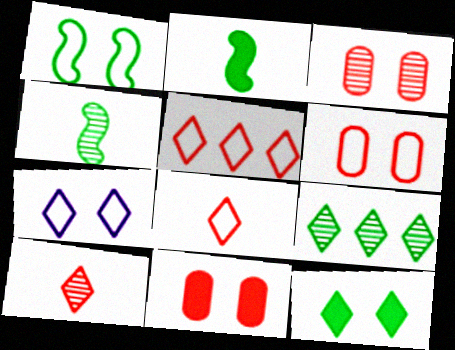[[1, 6, 7], 
[3, 6, 11]]